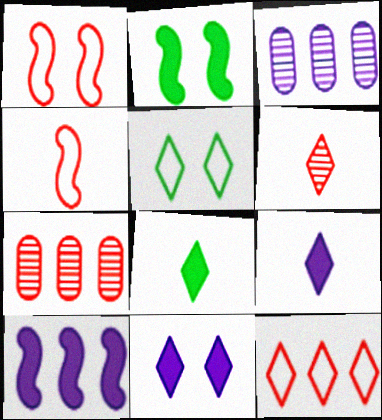[[1, 3, 8]]